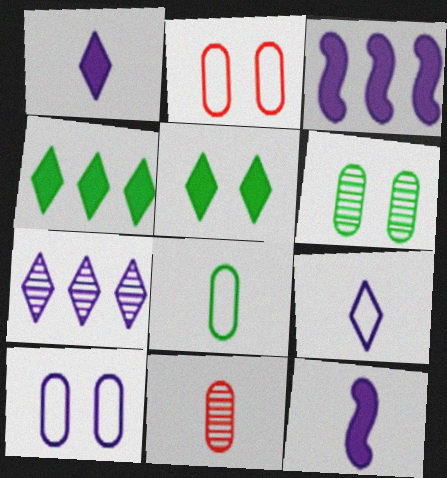[[7, 10, 12]]